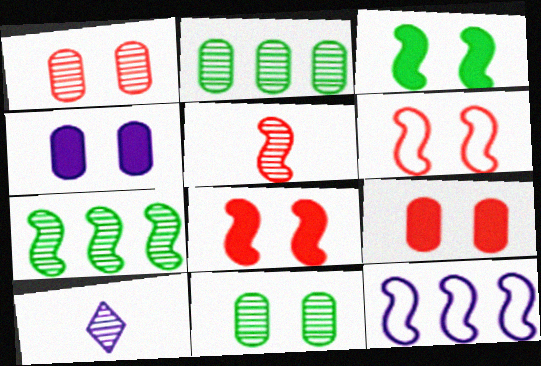[[1, 7, 10], 
[3, 5, 12], 
[4, 10, 12]]